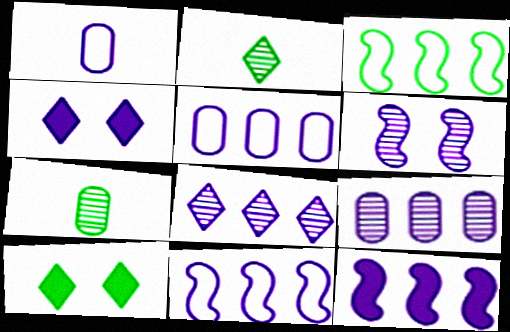[[3, 7, 10], 
[5, 8, 12]]